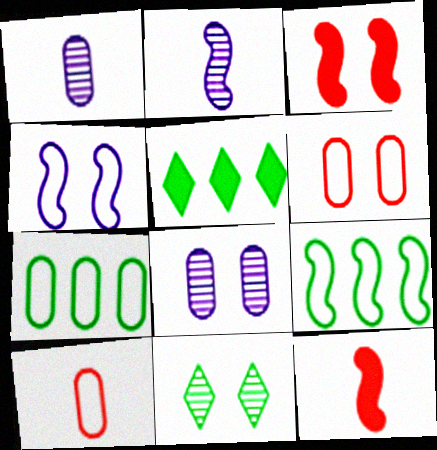[[2, 3, 9], 
[2, 5, 6]]